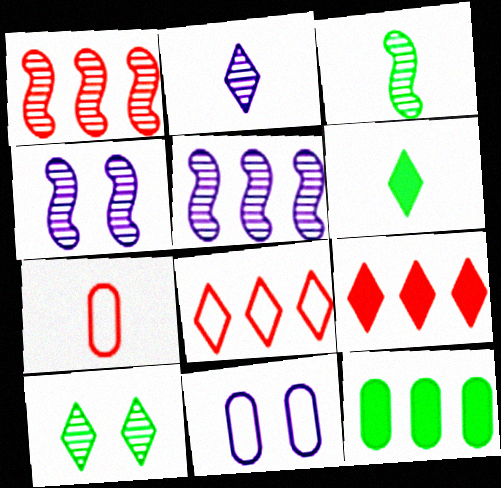[[1, 3, 4], 
[1, 6, 11], 
[3, 9, 11], 
[5, 8, 12]]